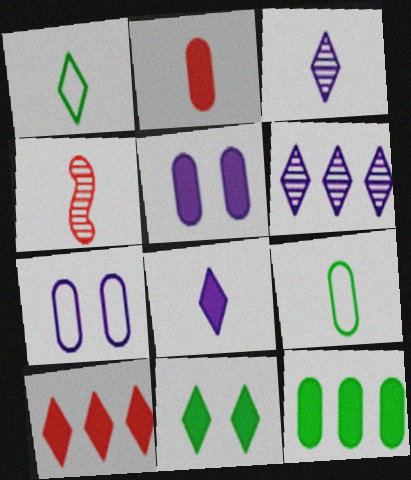[[2, 5, 12], 
[4, 8, 9], 
[8, 10, 11]]